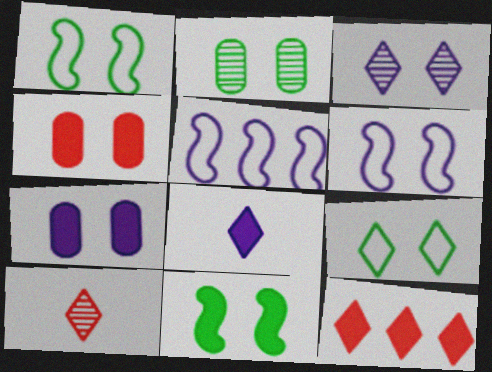[[1, 3, 4], 
[2, 9, 11], 
[3, 6, 7]]